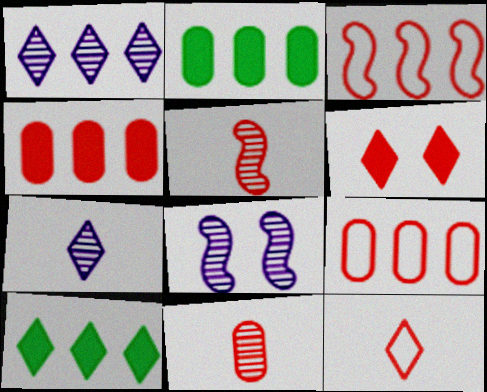[[1, 2, 3], 
[2, 8, 12], 
[3, 6, 11], 
[5, 6, 9]]